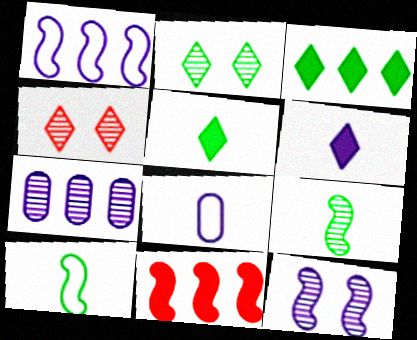[[2, 8, 11], 
[4, 7, 9], 
[10, 11, 12]]